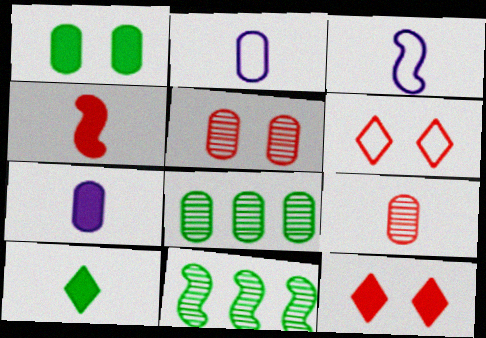[[2, 11, 12], 
[3, 8, 12], 
[3, 9, 10], 
[4, 7, 10], 
[6, 7, 11]]